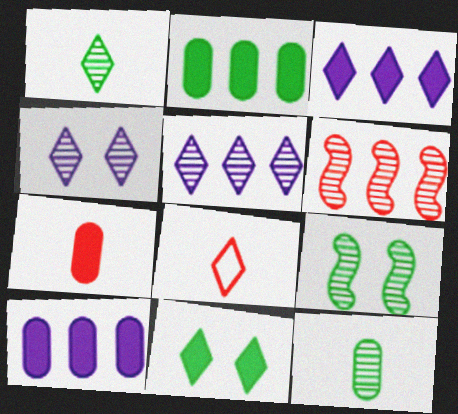[[4, 6, 12], 
[5, 8, 11], 
[8, 9, 10]]